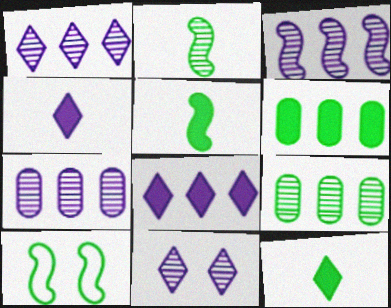[[1, 3, 7], 
[9, 10, 12]]